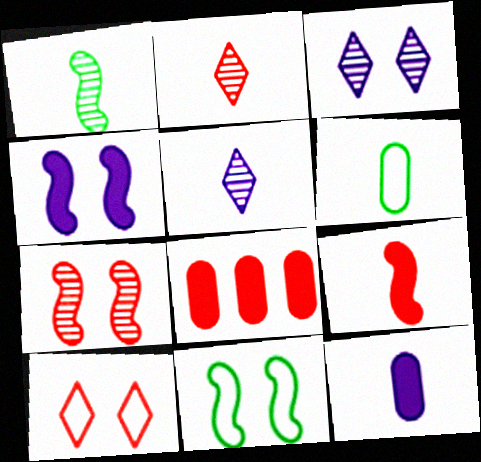[[4, 7, 11], 
[5, 6, 9], 
[5, 8, 11]]